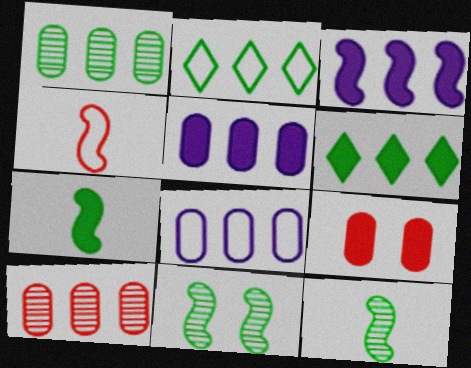[[2, 3, 10], 
[3, 4, 11]]